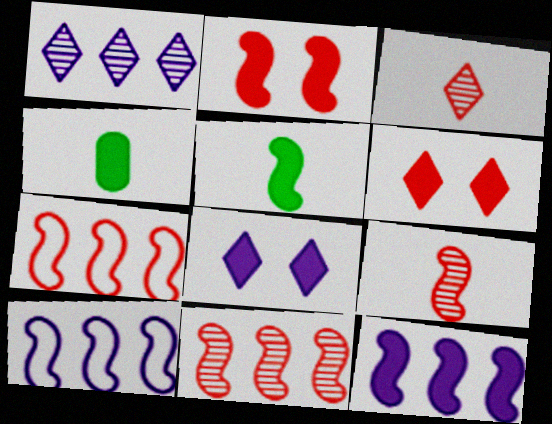[[2, 5, 12], 
[2, 7, 9], 
[4, 6, 12]]